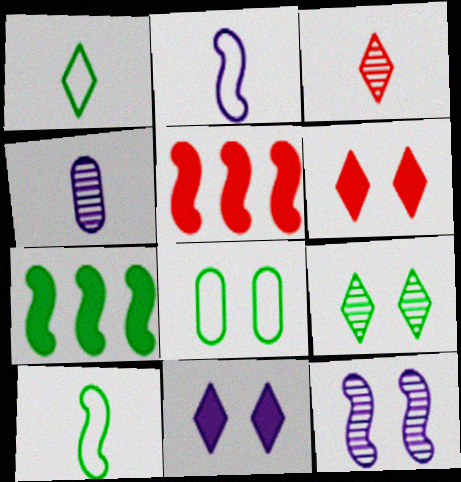[[5, 10, 12], 
[6, 8, 12]]